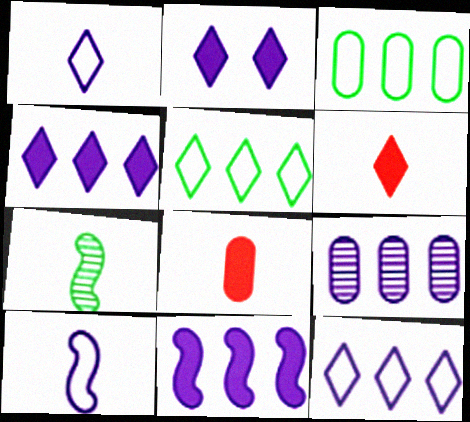[[1, 7, 8], 
[2, 9, 10], 
[9, 11, 12]]